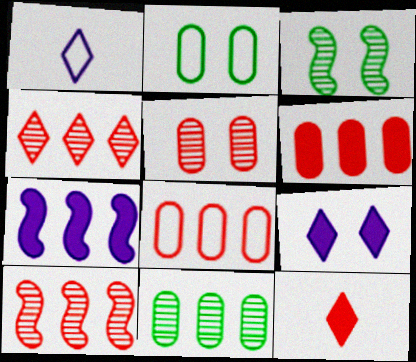[[1, 3, 6]]